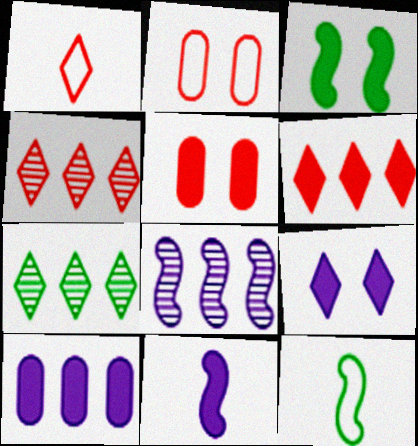[[1, 7, 9], 
[2, 7, 11], 
[3, 5, 9], 
[9, 10, 11]]